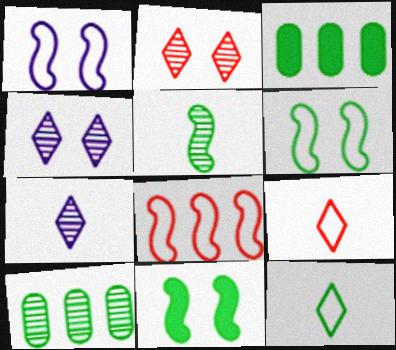[[10, 11, 12]]